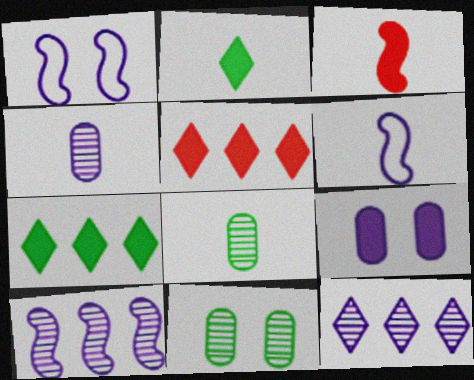[[1, 5, 8], 
[3, 7, 9], 
[5, 6, 11], 
[6, 9, 12]]